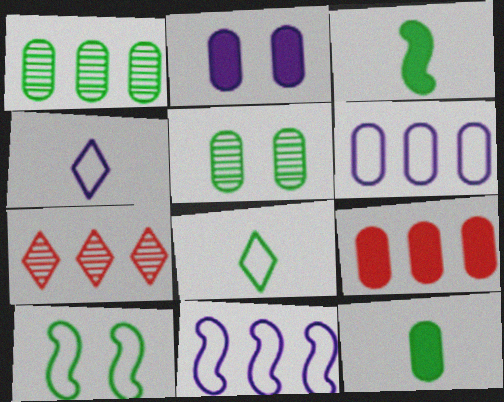[[1, 6, 9], 
[2, 9, 12]]